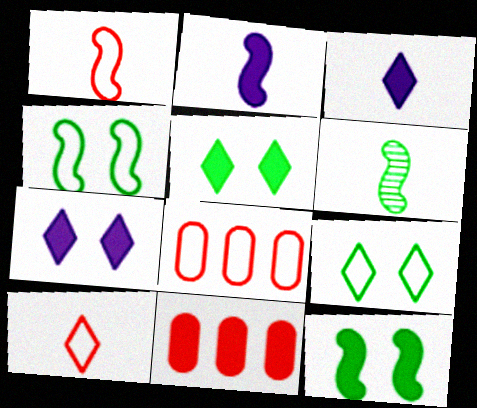[[1, 2, 6], 
[2, 5, 11], 
[3, 11, 12], 
[6, 7, 8]]